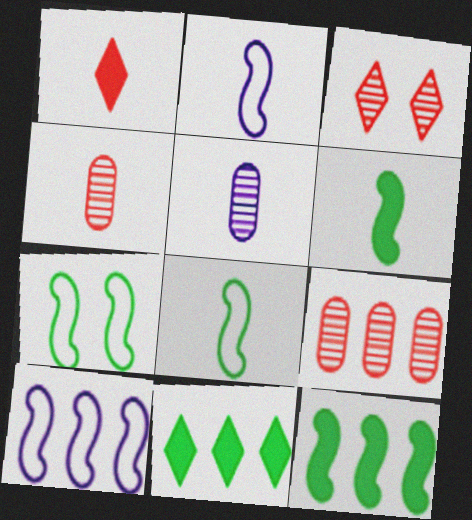[[1, 5, 8], 
[9, 10, 11]]